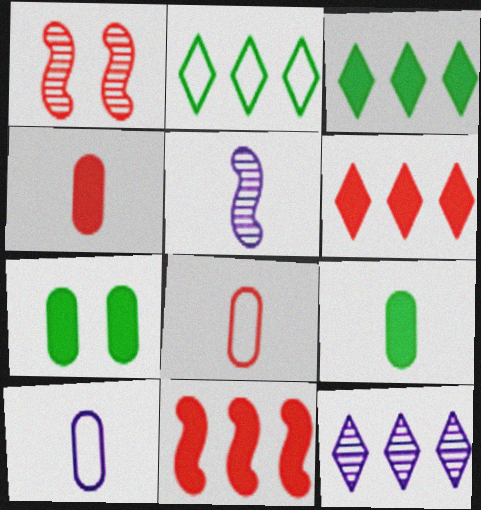[[1, 3, 10], 
[1, 6, 8], 
[2, 6, 12]]